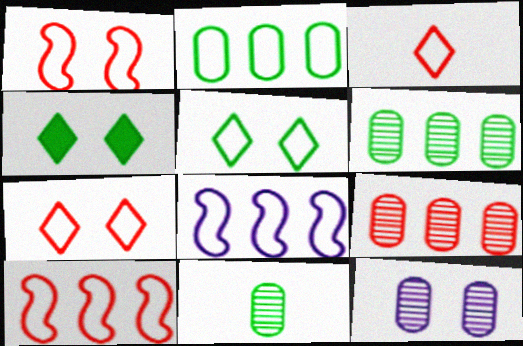[[1, 4, 12], 
[9, 11, 12]]